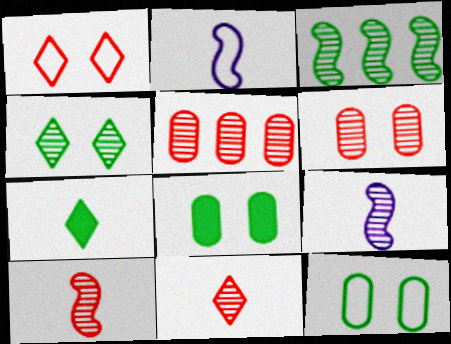[[3, 7, 12], 
[4, 5, 9]]